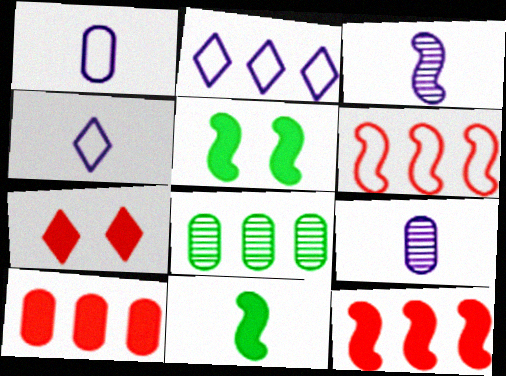[[2, 8, 12], 
[3, 5, 6]]